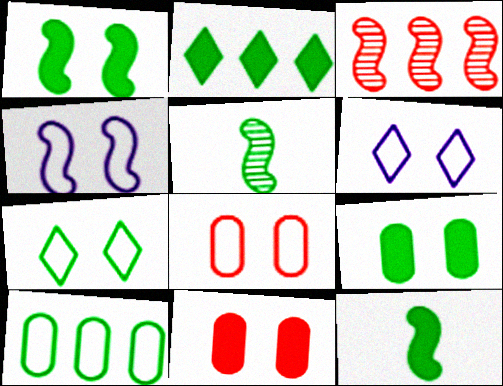[[2, 9, 12], 
[3, 4, 12], 
[4, 7, 8]]